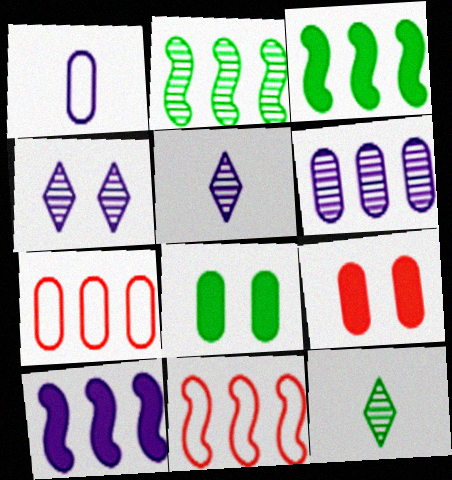[[1, 4, 10], 
[2, 10, 11], 
[5, 8, 11]]